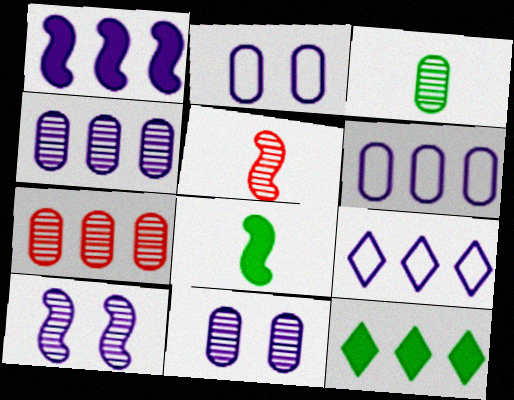[[1, 4, 9], 
[2, 5, 12], 
[3, 7, 11]]